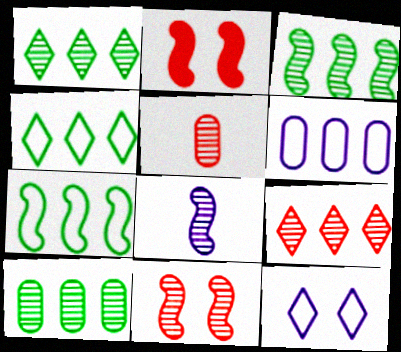[[1, 3, 10], 
[2, 7, 8], 
[3, 8, 11], 
[5, 9, 11]]